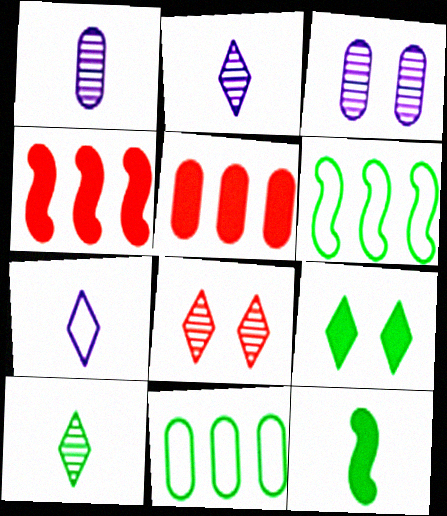[]